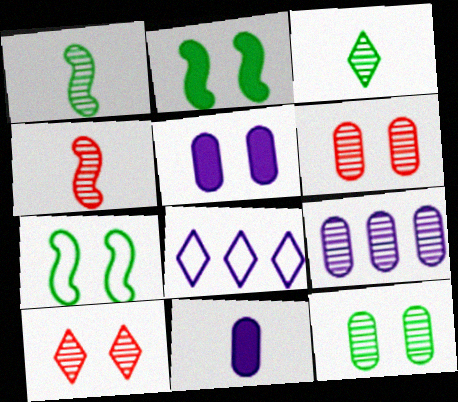[[1, 9, 10], 
[5, 7, 10]]